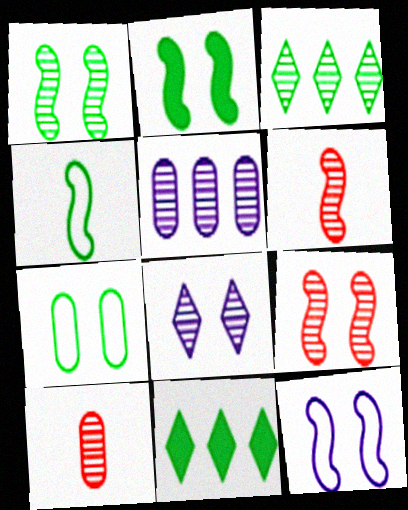[[2, 9, 12], 
[10, 11, 12]]